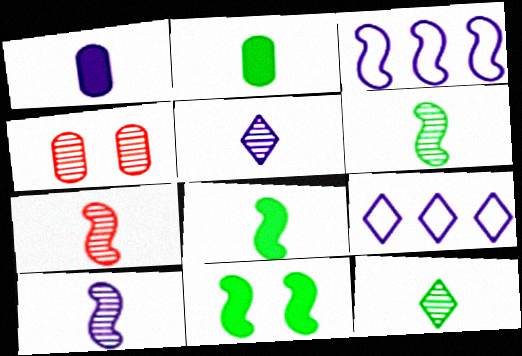[[3, 7, 11], 
[4, 8, 9], 
[6, 7, 10]]